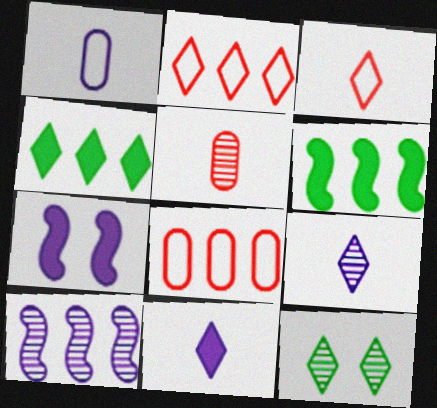[[2, 11, 12], 
[4, 8, 10], 
[5, 10, 12]]